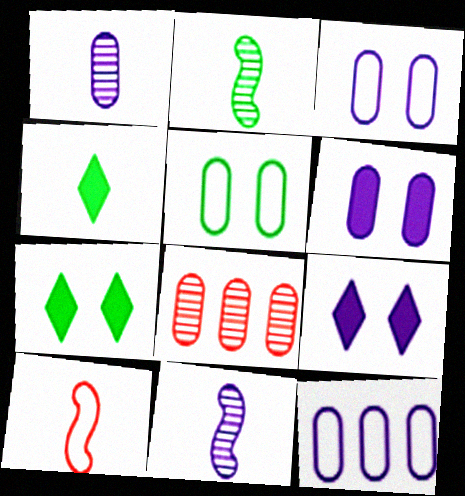[[1, 4, 10], 
[1, 6, 12], 
[9, 11, 12]]